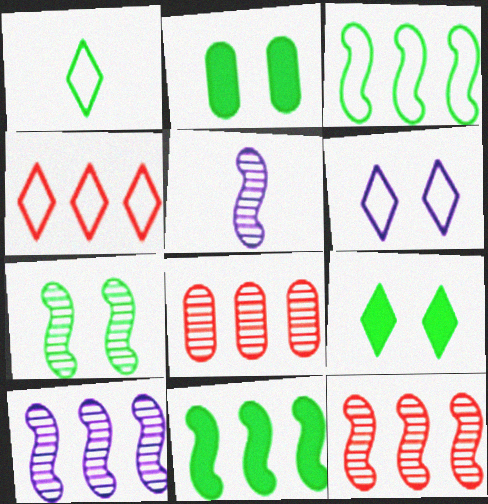[[1, 4, 6], 
[2, 4, 5], 
[5, 7, 12]]